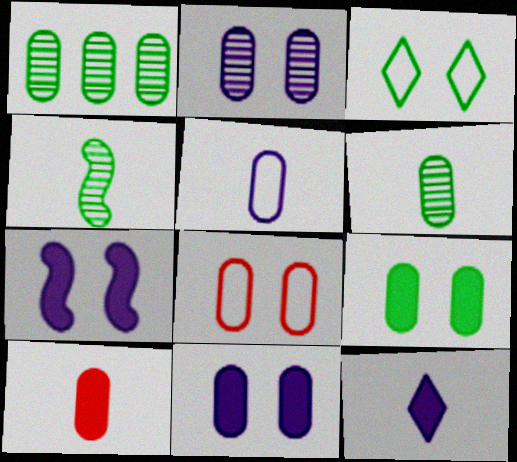[[2, 8, 9], 
[5, 6, 10]]